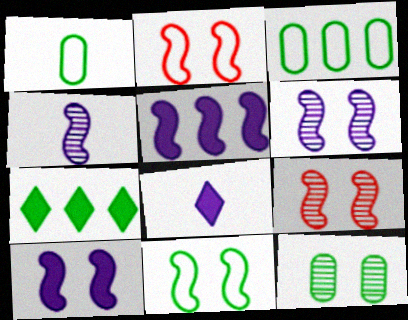[[3, 8, 9], 
[9, 10, 11]]